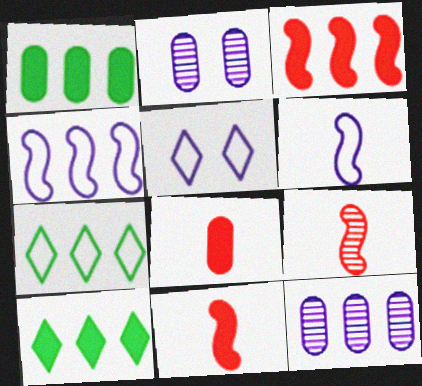[[1, 5, 9], 
[2, 7, 11], 
[3, 7, 12]]